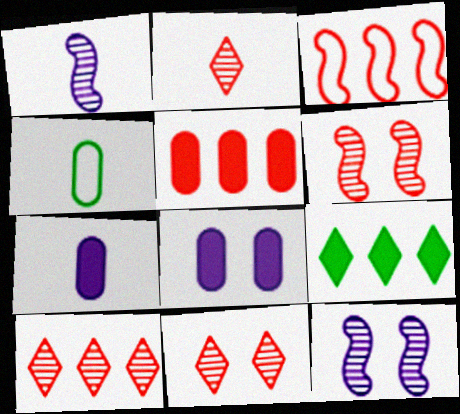[[2, 10, 11], 
[3, 5, 10]]